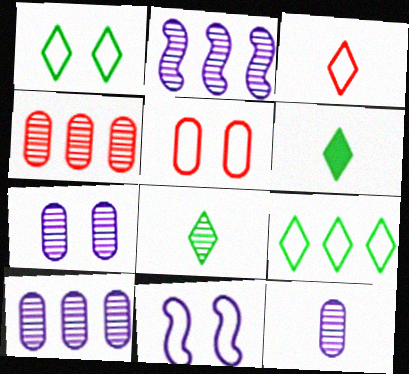[[1, 5, 11], 
[2, 5, 6], 
[4, 6, 11], 
[7, 10, 12]]